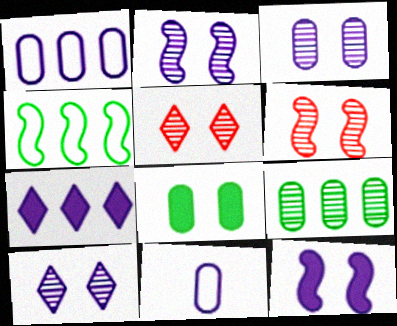[[2, 3, 10], 
[2, 7, 11]]